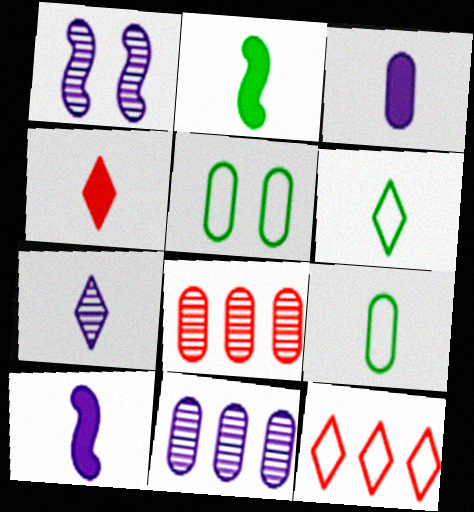[[1, 7, 11], 
[2, 3, 4], 
[3, 5, 8], 
[4, 6, 7]]